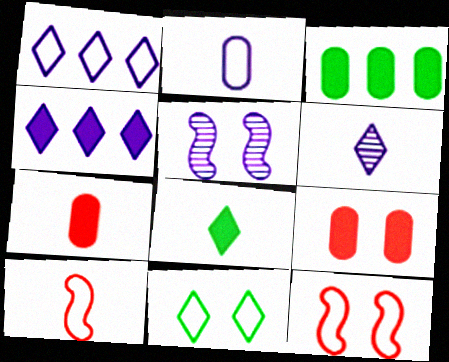[[2, 4, 5], 
[3, 6, 12], 
[5, 9, 11]]